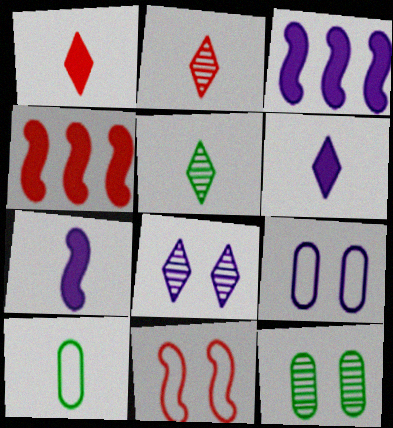[[2, 7, 10], 
[4, 5, 9], 
[4, 8, 10]]